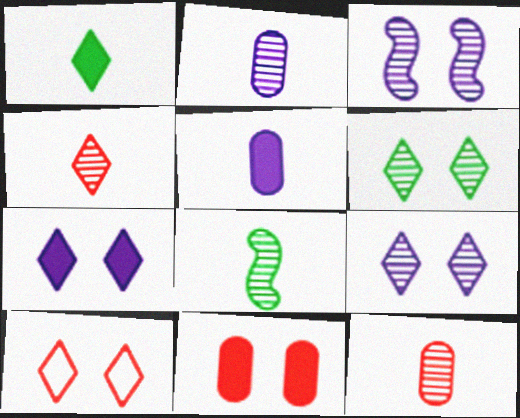[[2, 4, 8], 
[6, 7, 10]]